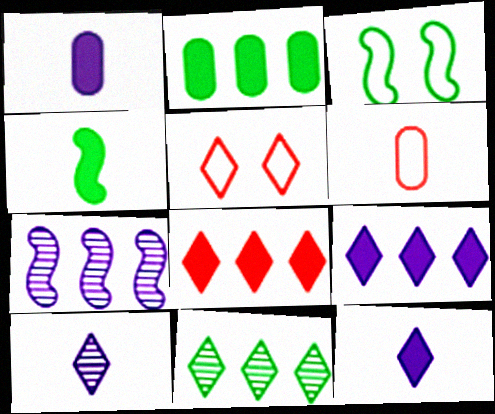[[4, 6, 10], 
[5, 11, 12]]